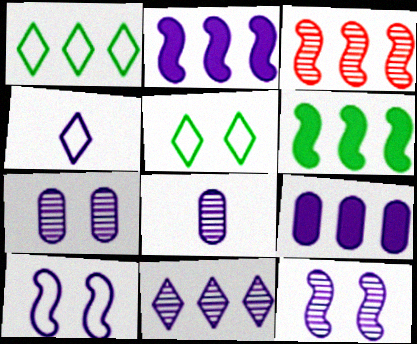[[1, 3, 9], 
[2, 4, 7], 
[4, 9, 12], 
[8, 11, 12]]